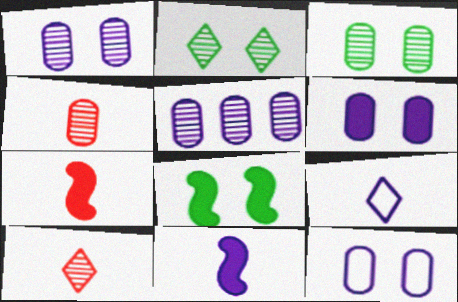[[1, 6, 12], 
[3, 4, 5]]